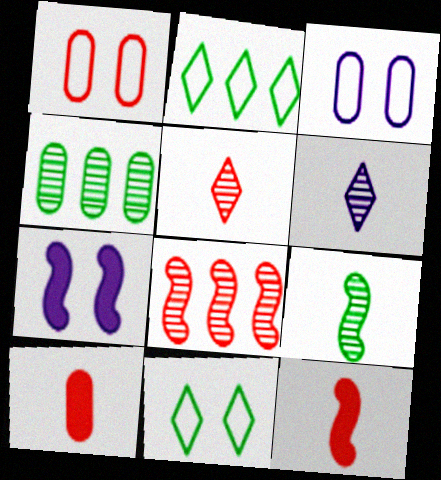[[3, 4, 10]]